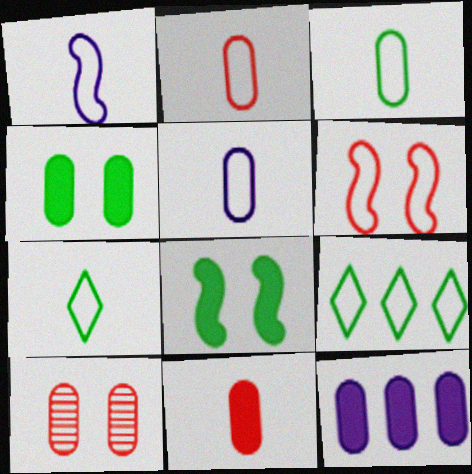[[1, 2, 7], 
[2, 3, 5], 
[3, 10, 12], 
[4, 11, 12], 
[5, 6, 9]]